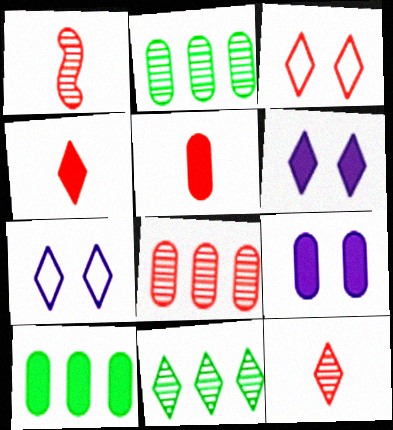[[1, 7, 10], 
[4, 7, 11], 
[5, 9, 10]]